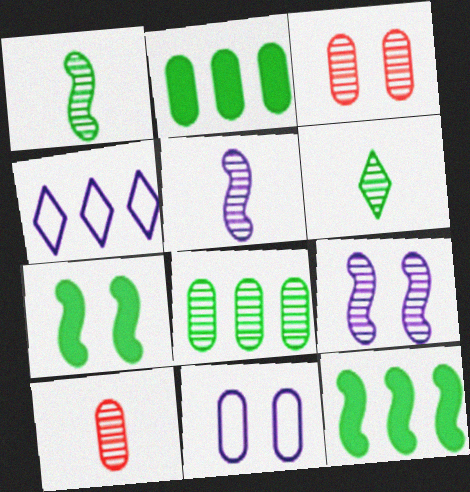[[2, 10, 11], 
[4, 7, 10], 
[5, 6, 10]]